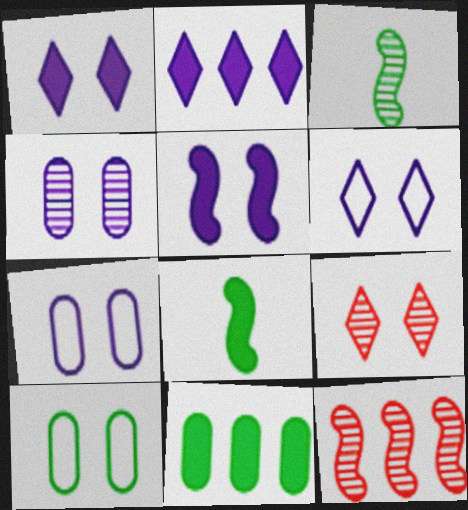[[4, 5, 6], 
[5, 9, 10]]